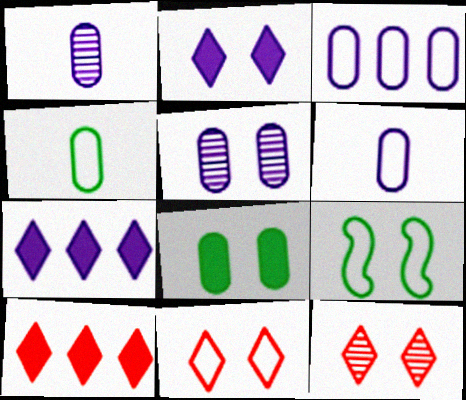[[1, 9, 10]]